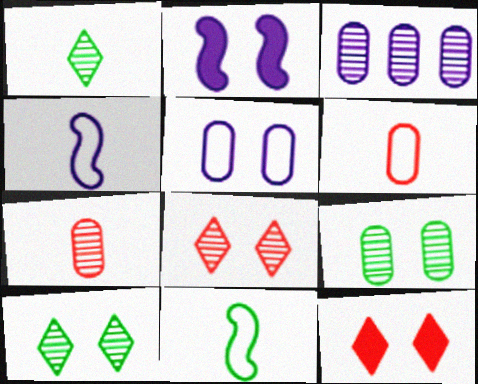[[3, 7, 9], 
[3, 11, 12]]